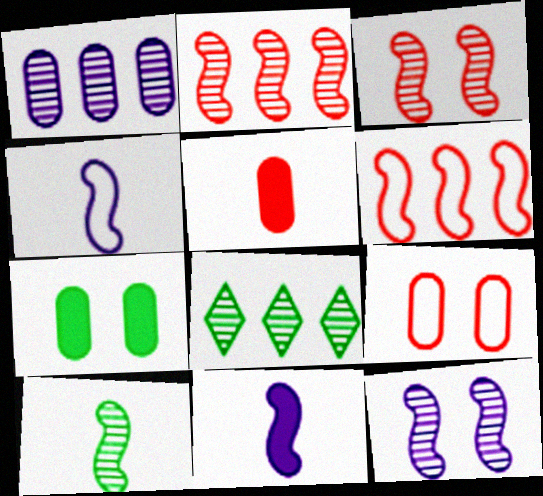[[1, 2, 8], 
[2, 10, 12], 
[8, 9, 11]]